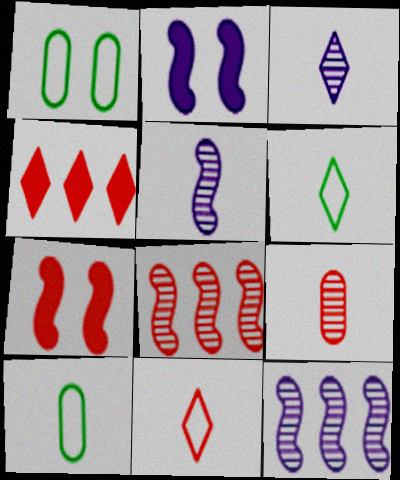[[1, 4, 5]]